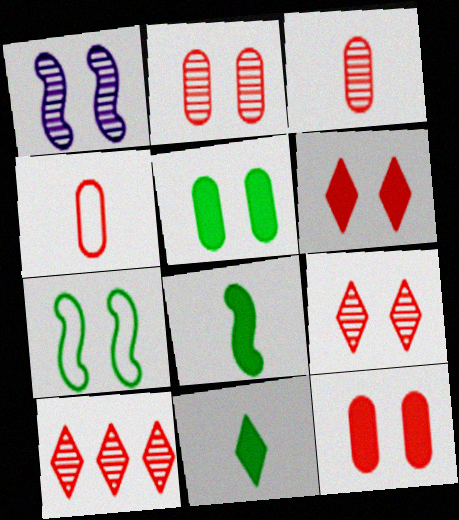[]